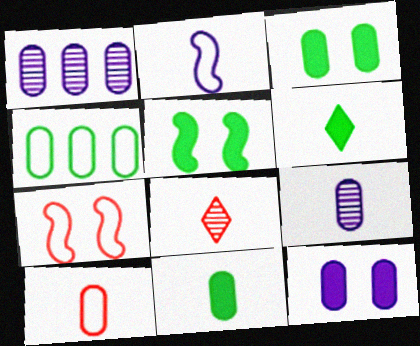[[1, 3, 10], 
[1, 6, 7], 
[2, 8, 11], 
[9, 10, 11]]